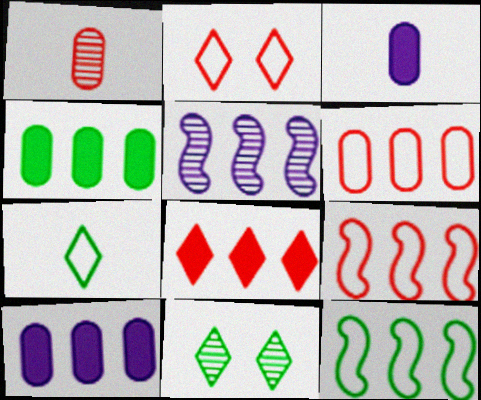[[1, 5, 11], 
[3, 9, 11]]